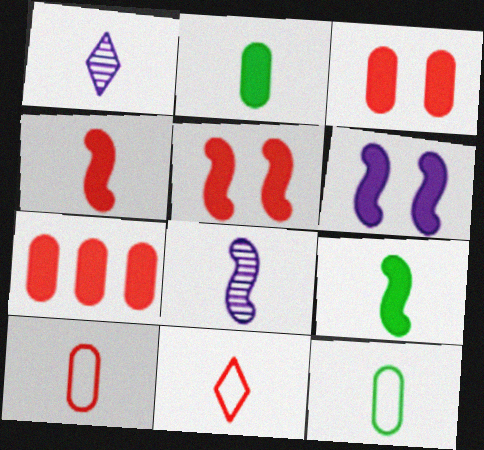[[1, 4, 12], 
[1, 9, 10], 
[2, 8, 11]]